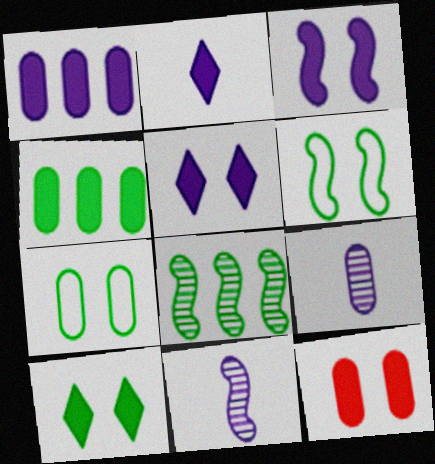[[1, 2, 3], 
[3, 10, 12]]